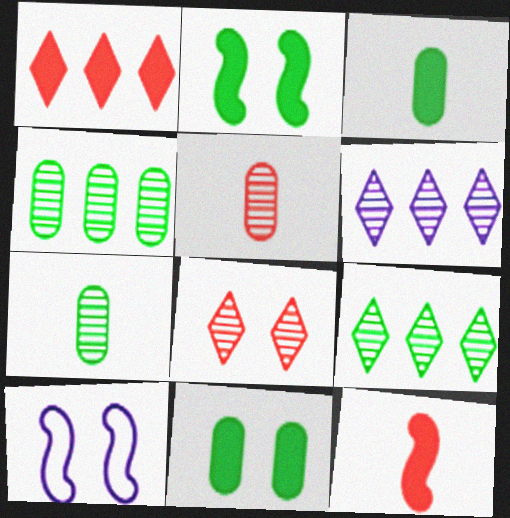[[1, 7, 10], 
[8, 10, 11]]